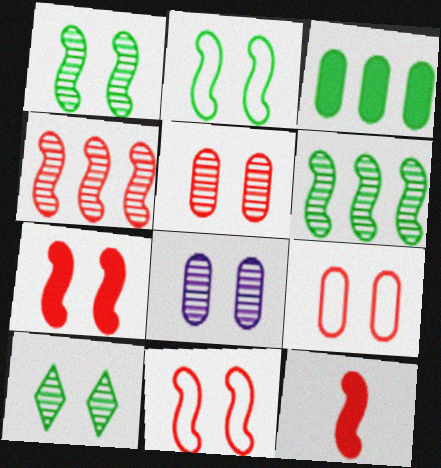[[4, 11, 12]]